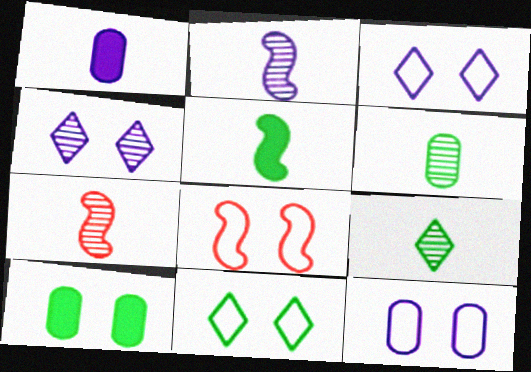[[4, 8, 10], 
[8, 11, 12]]